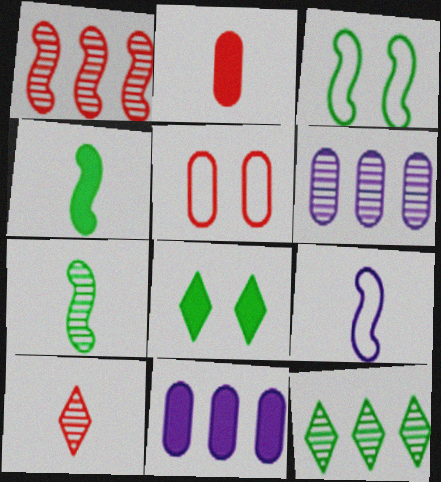[[1, 6, 12], 
[3, 10, 11]]